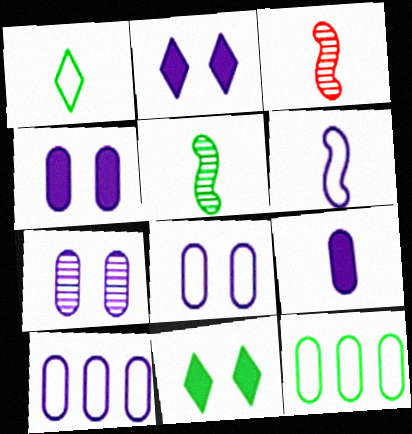[[1, 3, 9], 
[2, 3, 12], 
[3, 10, 11], 
[4, 7, 8], 
[5, 11, 12], 
[7, 9, 10]]